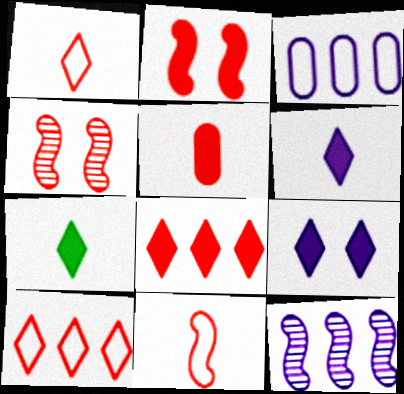[[2, 5, 8], 
[3, 4, 7], 
[4, 5, 10], 
[7, 8, 9]]